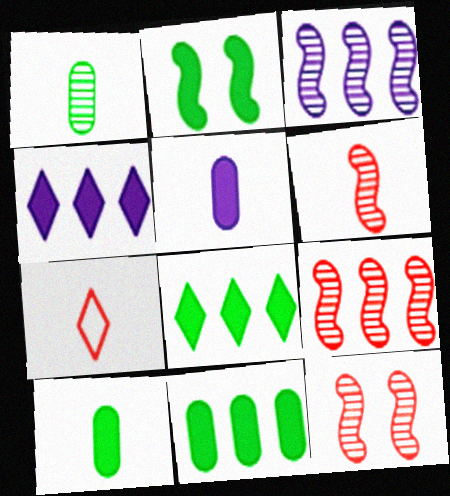[[2, 8, 10], 
[6, 9, 12]]